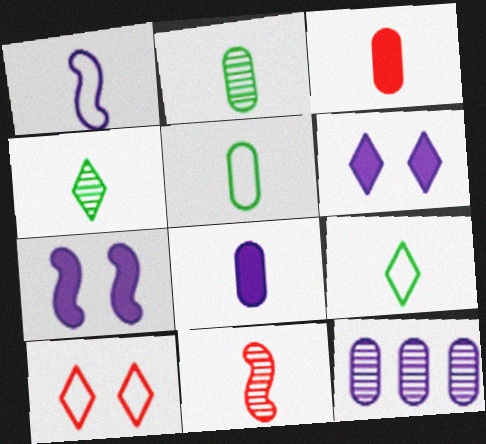[[1, 3, 4], 
[1, 6, 12], 
[8, 9, 11]]